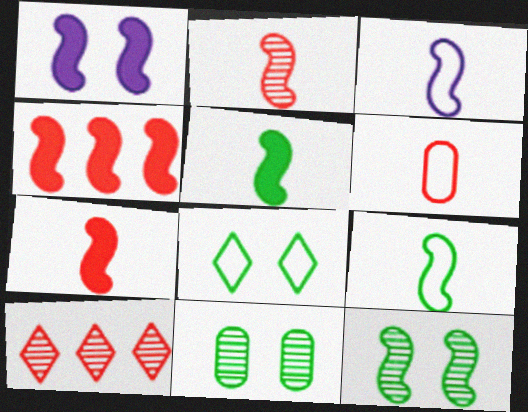[[1, 4, 5], 
[2, 3, 5], 
[3, 4, 12]]